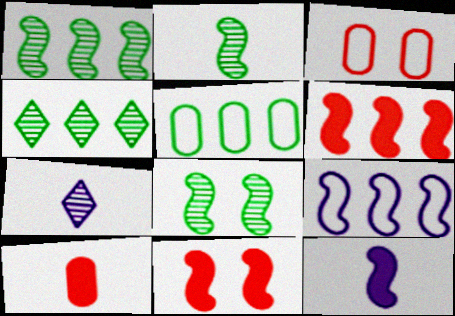[[1, 2, 8], 
[1, 6, 9], 
[2, 9, 11], 
[3, 4, 12], 
[5, 7, 11]]